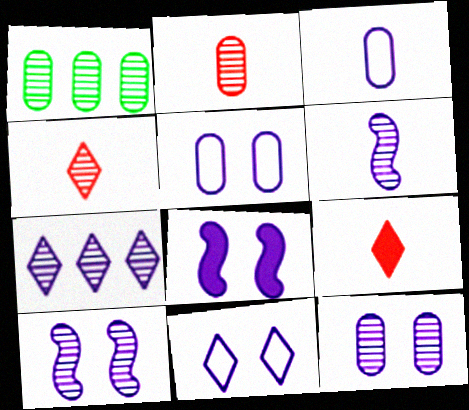[[1, 2, 12], 
[1, 4, 10], 
[3, 7, 8], 
[6, 7, 12], 
[8, 11, 12]]